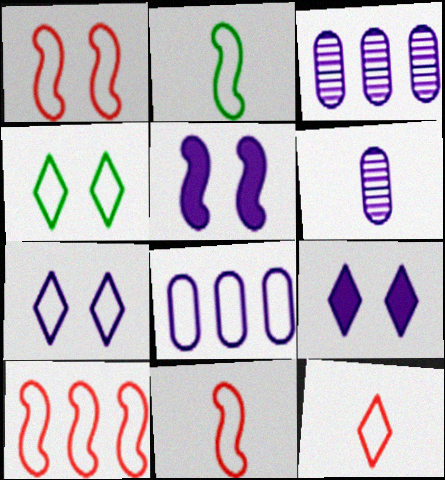[[1, 10, 11], 
[4, 8, 11]]